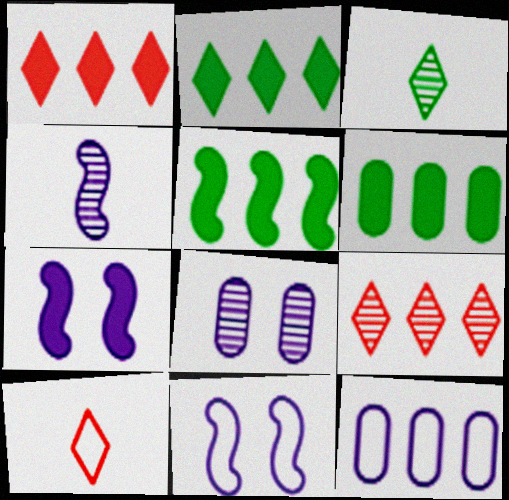[[2, 5, 6], 
[5, 8, 10], 
[5, 9, 12]]